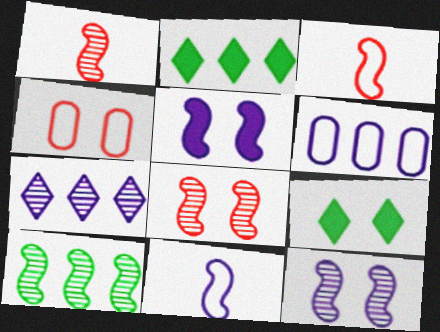[[1, 6, 9], 
[1, 10, 12], 
[3, 5, 10], 
[4, 9, 12]]